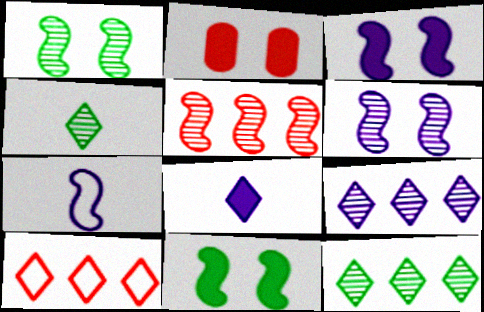[[2, 7, 12], 
[5, 7, 11]]